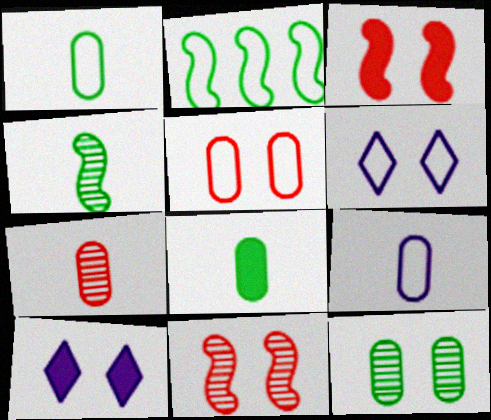[[2, 7, 10], 
[3, 6, 12], 
[7, 8, 9]]